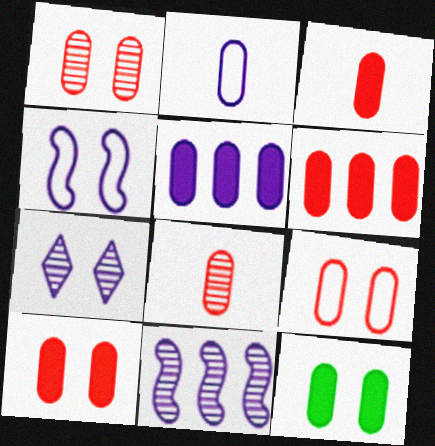[[1, 9, 10], 
[3, 5, 12], 
[3, 6, 10], 
[6, 8, 9]]